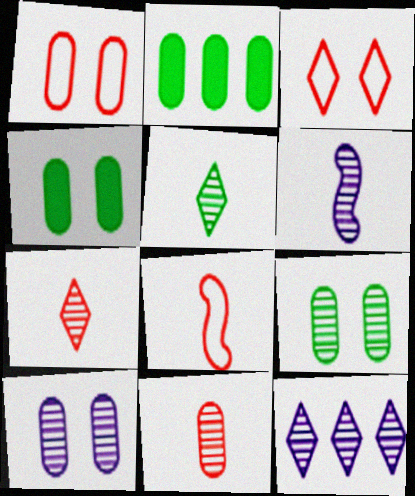[[1, 4, 10], 
[2, 3, 6], 
[4, 8, 12], 
[5, 6, 11], 
[6, 10, 12]]